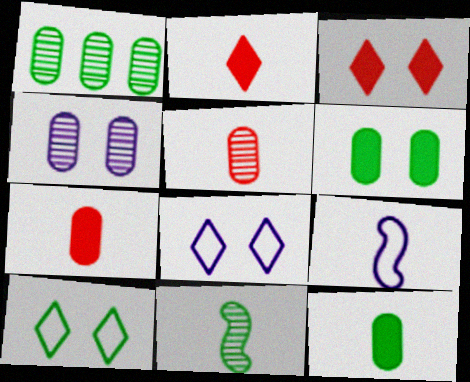[[1, 3, 9], 
[1, 4, 5]]